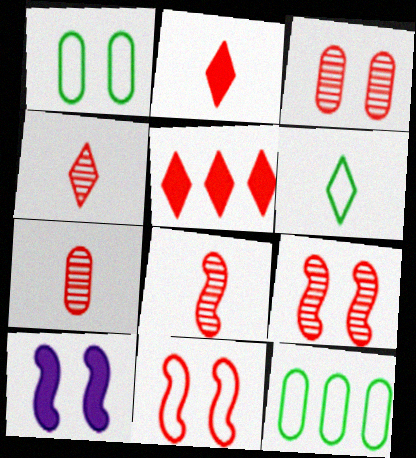[[4, 7, 8], 
[4, 10, 12], 
[5, 7, 11]]